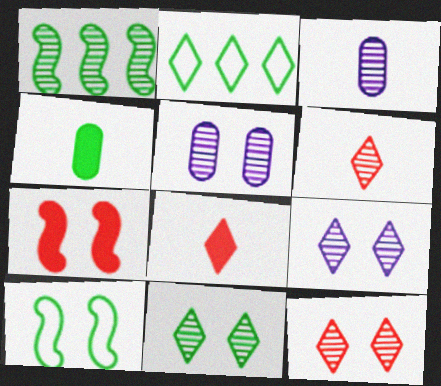[[1, 3, 12], 
[1, 5, 6], 
[2, 3, 7], 
[2, 8, 9], 
[9, 11, 12]]